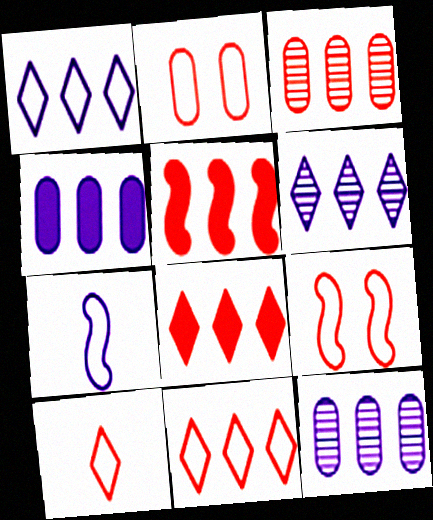[[3, 5, 11]]